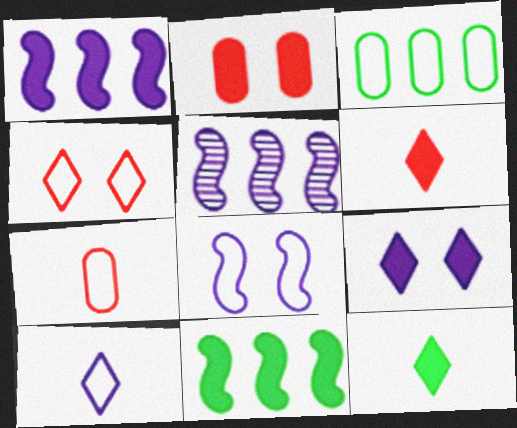[[1, 2, 12]]